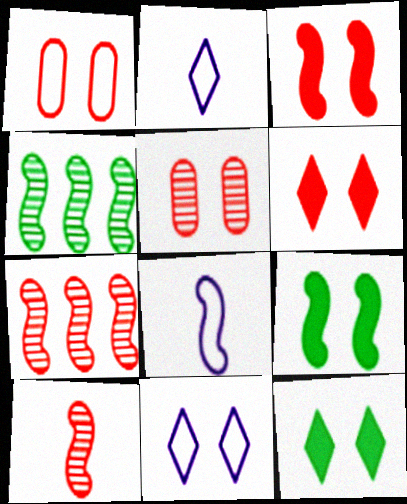[[3, 4, 8], 
[5, 9, 11], 
[7, 8, 9]]